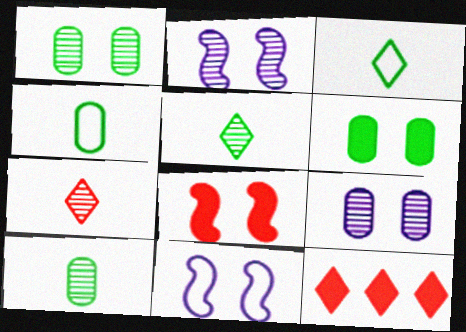[[2, 4, 12], 
[10, 11, 12]]